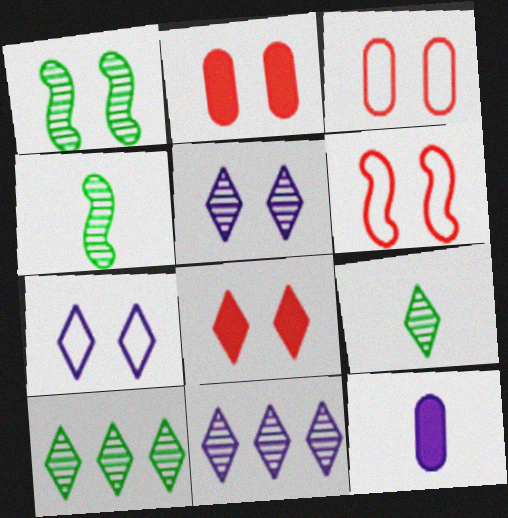[[1, 2, 7], 
[6, 10, 12]]